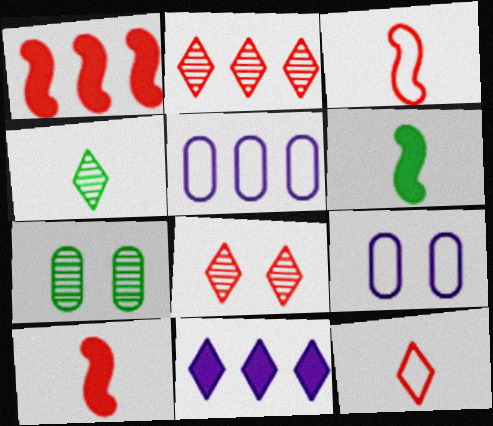[[1, 4, 9], 
[2, 6, 9], 
[3, 7, 11], 
[5, 6, 8]]